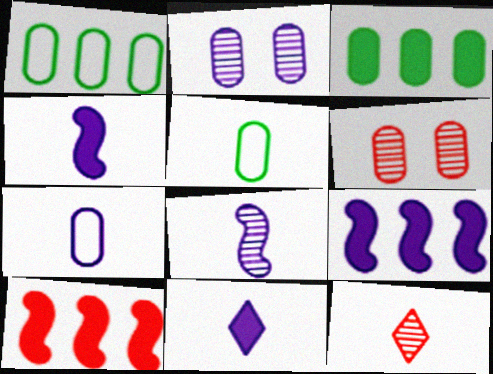[[3, 6, 7], 
[4, 5, 12], 
[7, 8, 11]]